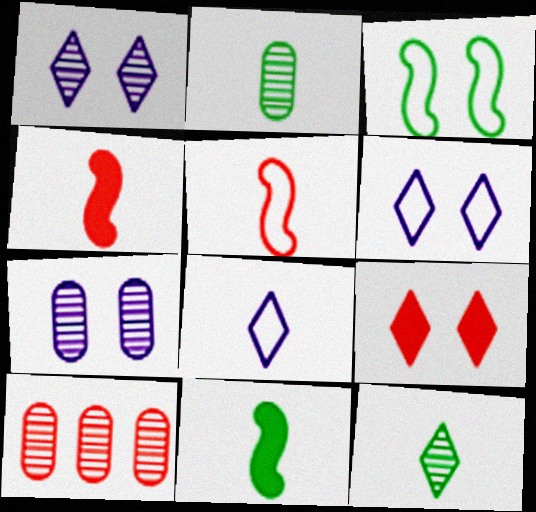[[2, 4, 8], 
[2, 7, 10], 
[3, 7, 9], 
[5, 9, 10], 
[6, 10, 11]]